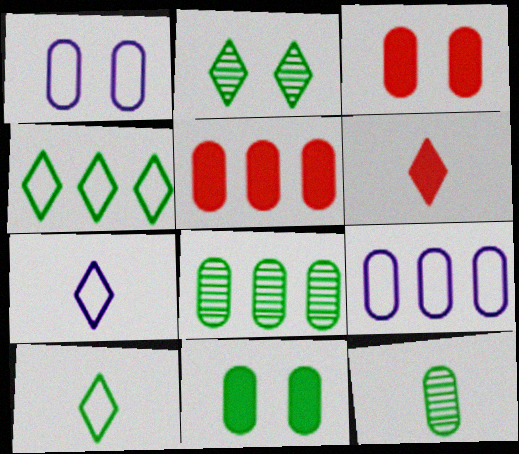[[1, 5, 12], 
[3, 9, 12], 
[5, 8, 9]]